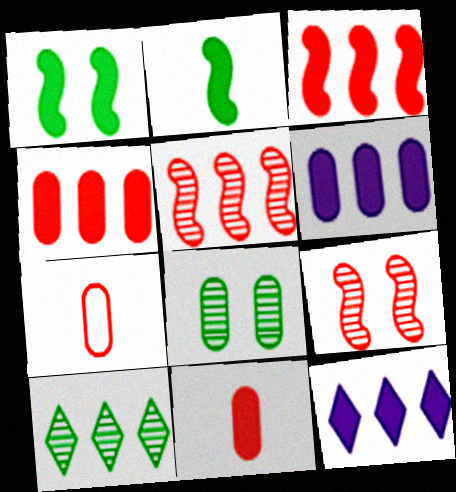[[1, 11, 12], 
[6, 7, 8]]